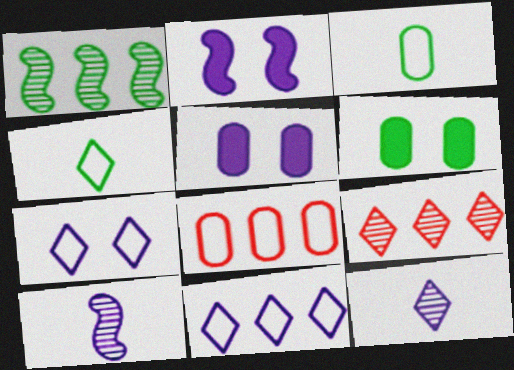[[1, 4, 6], 
[2, 3, 9], 
[5, 10, 11]]